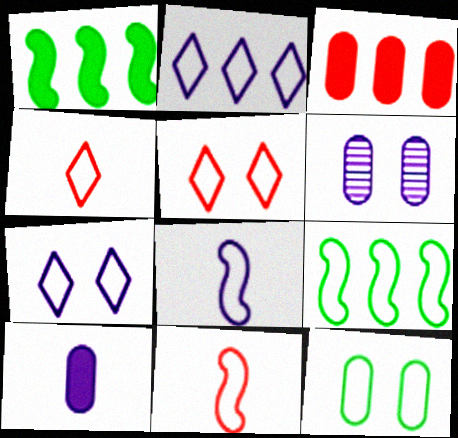[[1, 4, 6], 
[2, 11, 12]]